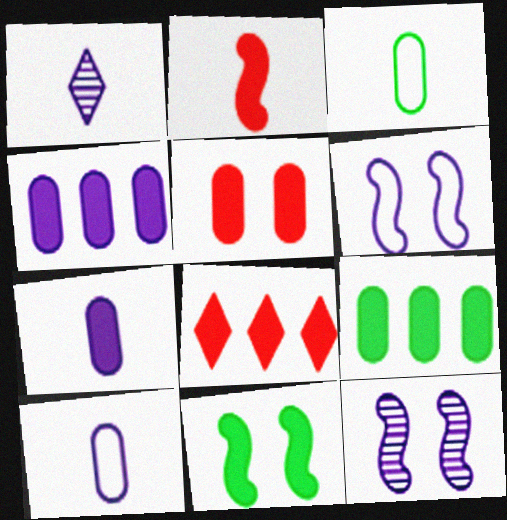[[1, 2, 3], 
[1, 4, 6], 
[2, 5, 8], 
[3, 8, 12], 
[5, 7, 9], 
[7, 8, 11]]